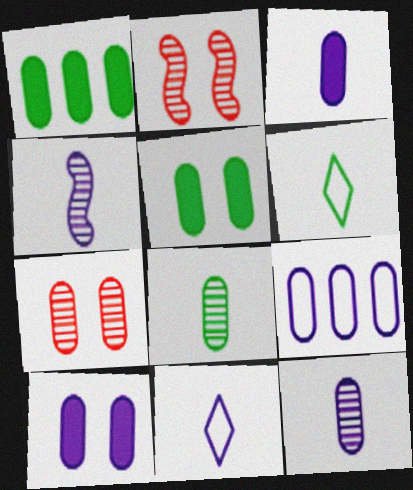[[1, 2, 11], 
[3, 4, 11], 
[9, 10, 12]]